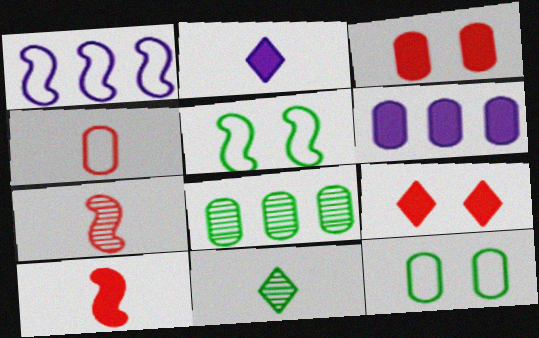[[1, 3, 11]]